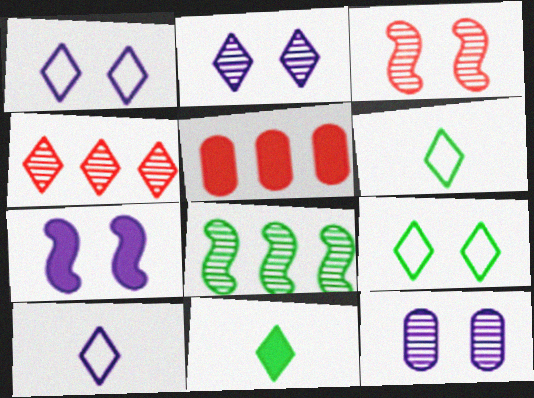[[1, 4, 11], 
[1, 7, 12], 
[5, 7, 11]]